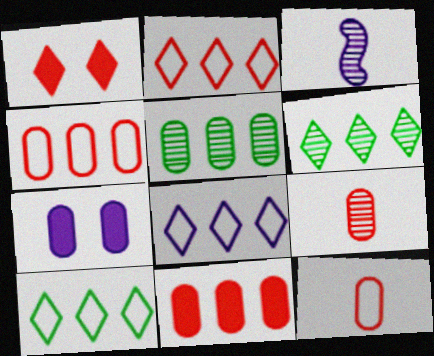[[2, 8, 10], 
[3, 7, 8], 
[5, 7, 12]]